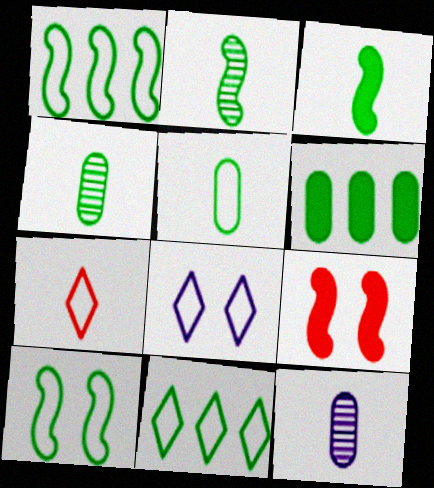[[3, 7, 12], 
[5, 10, 11], 
[7, 8, 11], 
[9, 11, 12]]